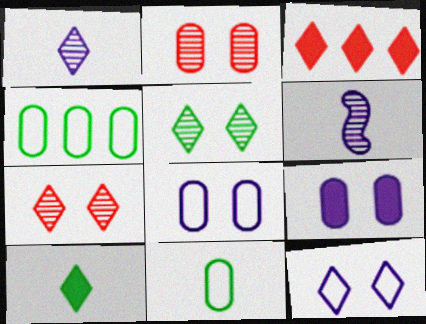[]